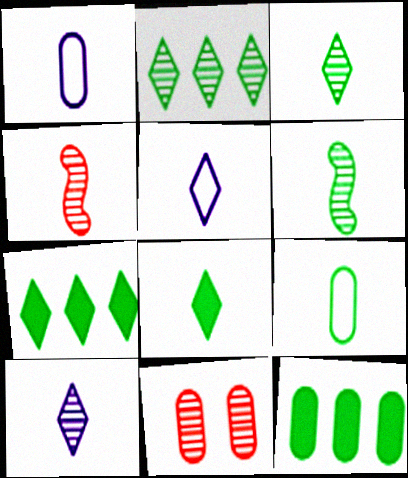[[1, 4, 8], 
[1, 11, 12], 
[6, 8, 9]]